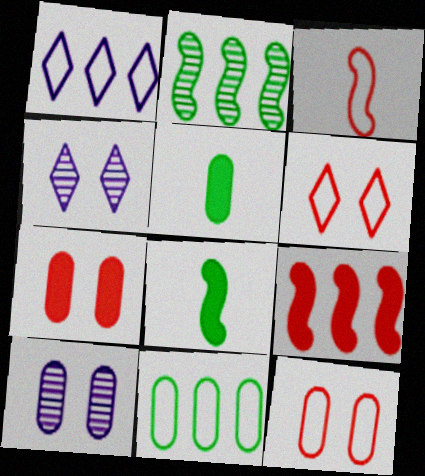[]